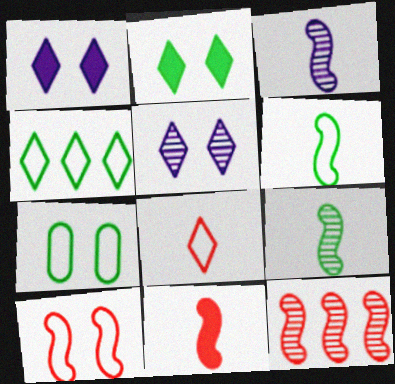[[3, 6, 11], 
[4, 6, 7], 
[10, 11, 12]]